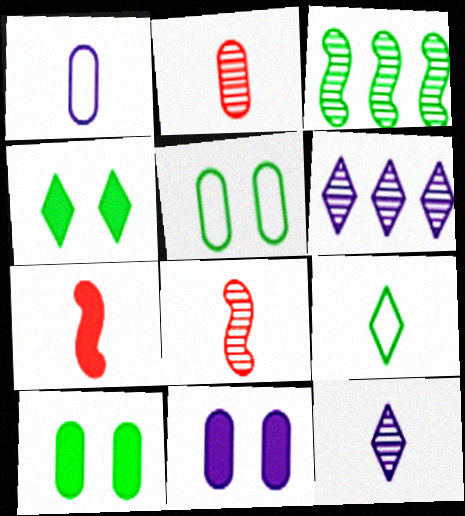[[3, 9, 10], 
[5, 6, 7]]